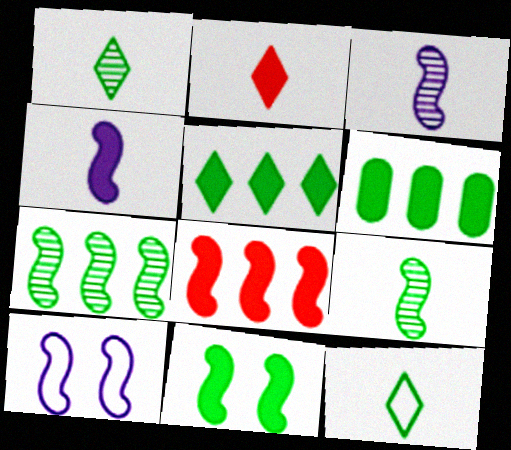[[4, 8, 11], 
[8, 9, 10]]